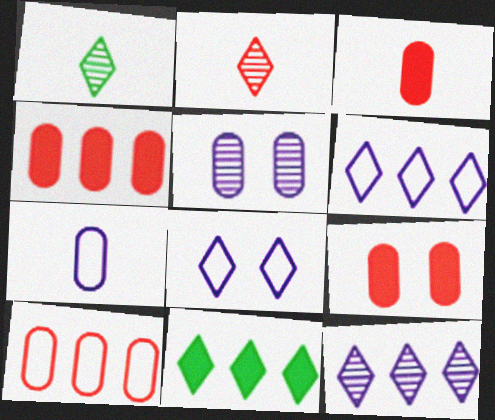[[2, 8, 11], 
[3, 4, 9]]